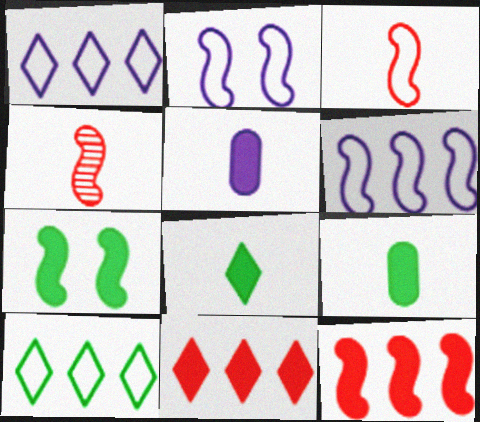[[4, 6, 7], 
[5, 7, 11]]